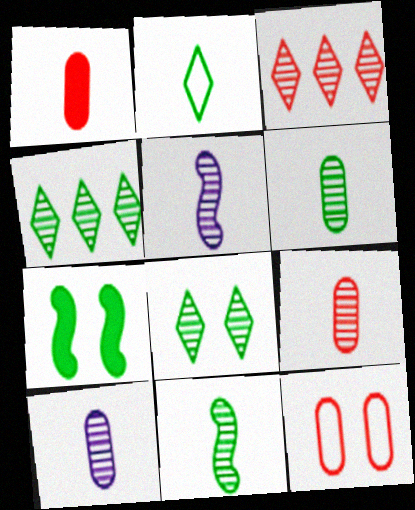[[1, 2, 5], 
[6, 9, 10]]